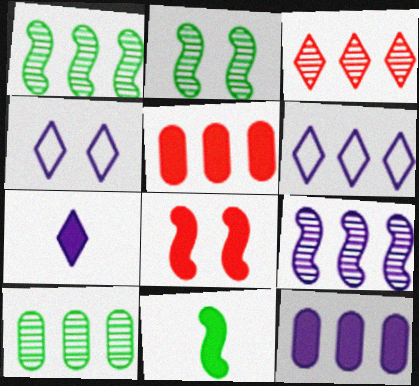[[1, 5, 6], 
[3, 9, 10], 
[6, 9, 12]]